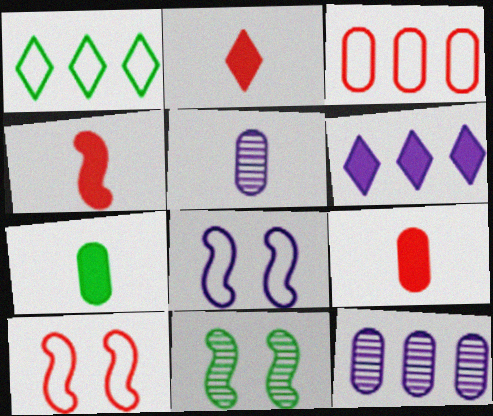[[1, 7, 11], 
[2, 4, 9], 
[5, 6, 8]]